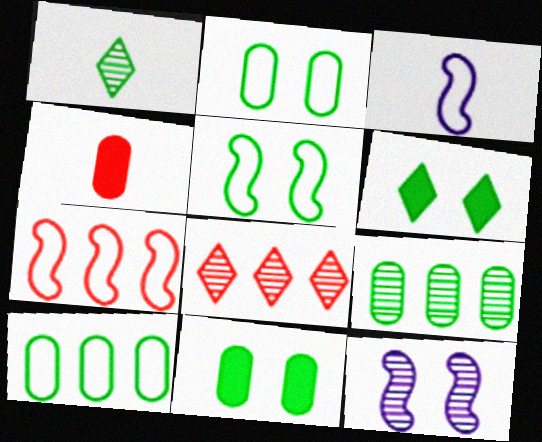[[1, 3, 4], 
[3, 5, 7], 
[3, 8, 11]]